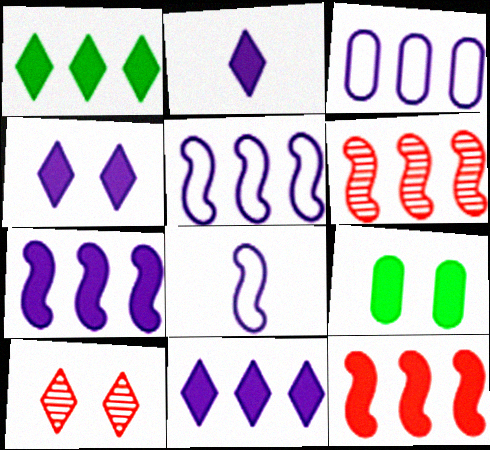[[1, 3, 6], 
[2, 4, 11], 
[2, 9, 12]]